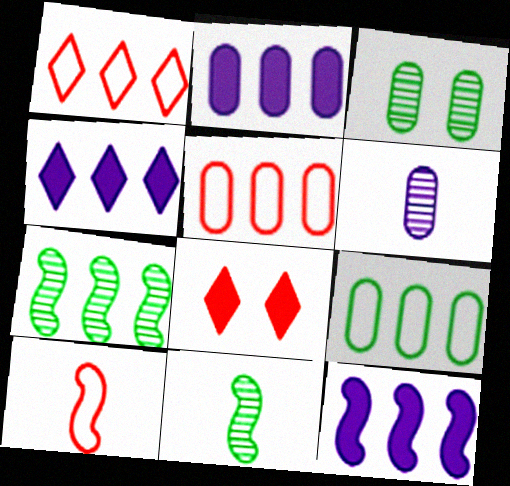[[1, 2, 7], 
[2, 4, 12], 
[3, 4, 10], 
[4, 5, 7]]